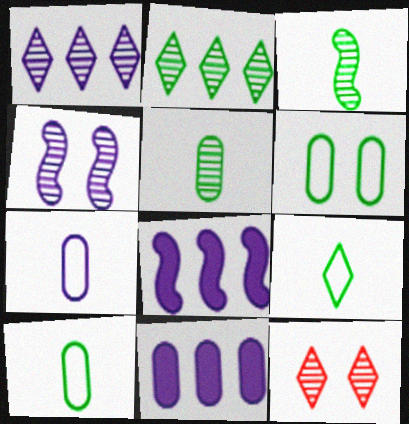[[8, 10, 12]]